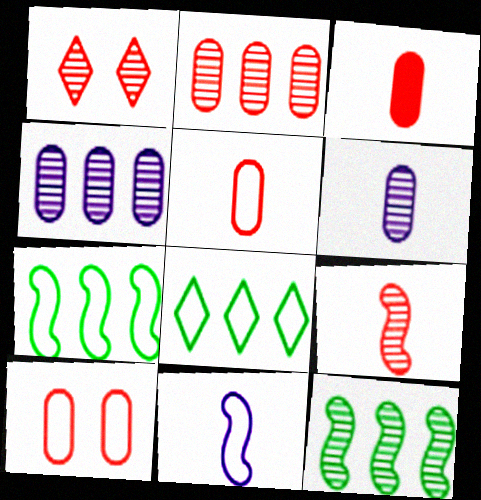[[1, 2, 9], 
[1, 6, 12], 
[2, 3, 10], 
[8, 10, 11]]